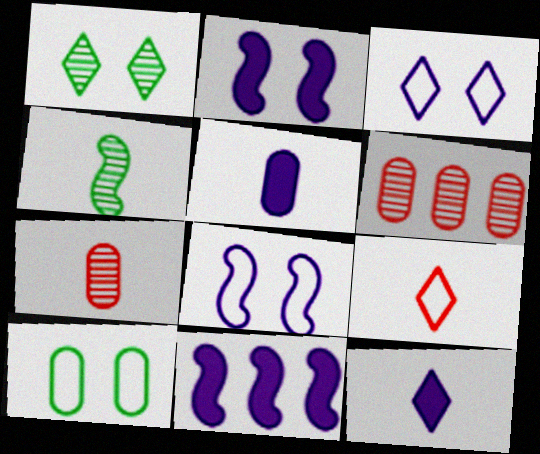[[4, 5, 9], 
[5, 6, 10]]